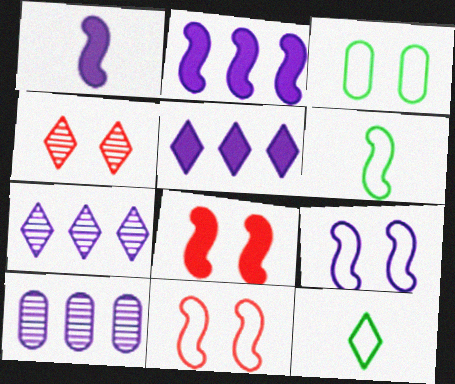[[4, 5, 12], 
[8, 10, 12]]